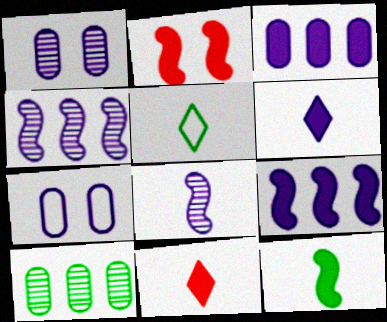[[2, 9, 12], 
[4, 6, 7]]